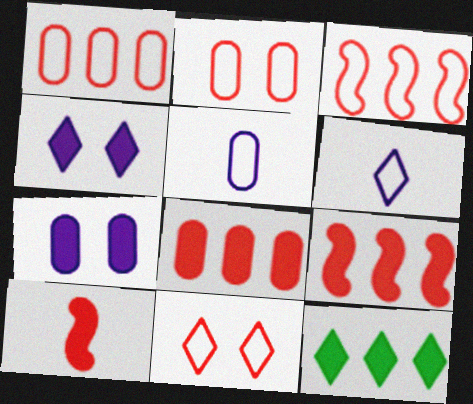[[7, 10, 12]]